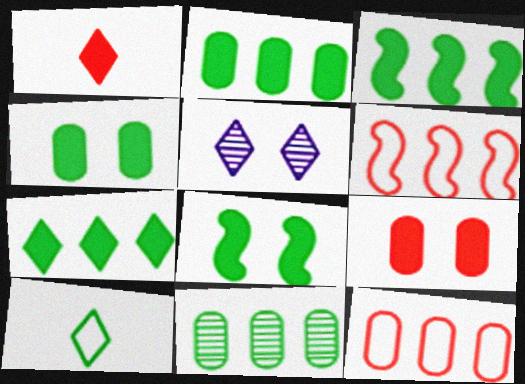[[2, 3, 7], 
[8, 10, 11]]